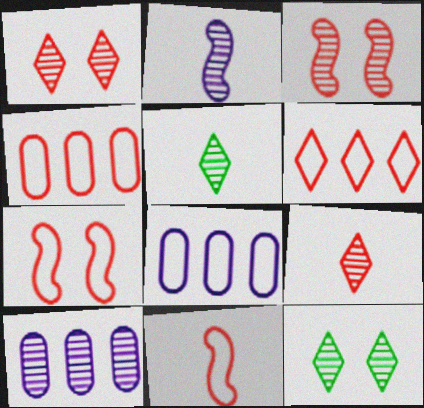[[3, 5, 10]]